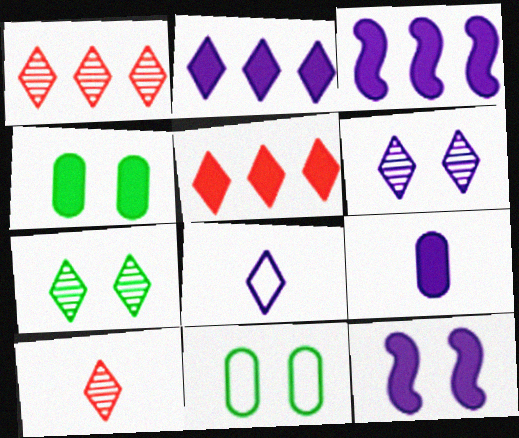[[2, 6, 8], 
[2, 9, 12], 
[3, 10, 11], 
[5, 7, 8]]